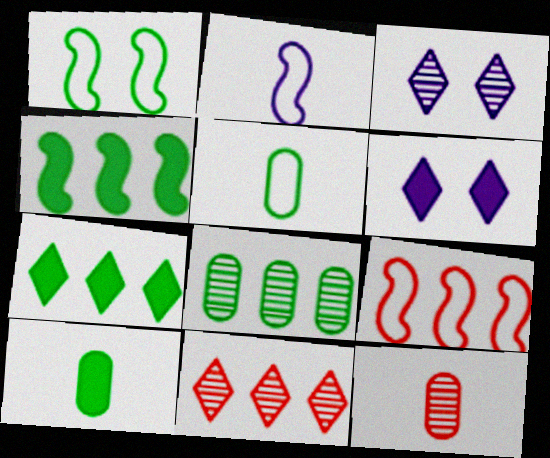[[1, 2, 9], 
[3, 9, 10]]